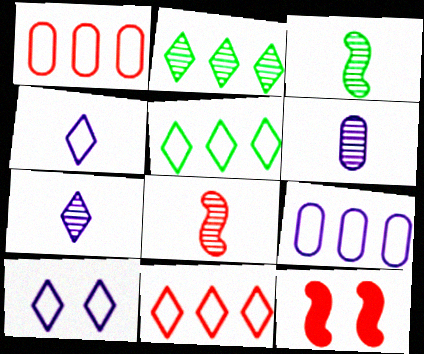[[5, 6, 12]]